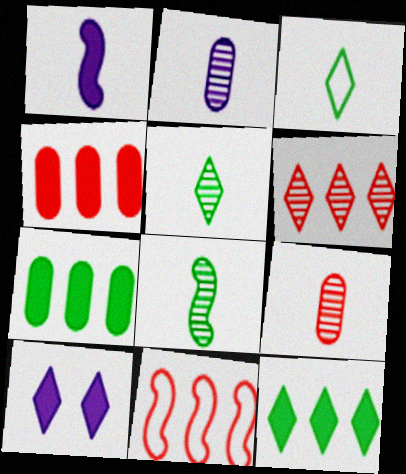[[1, 3, 9], 
[3, 6, 10], 
[4, 6, 11]]